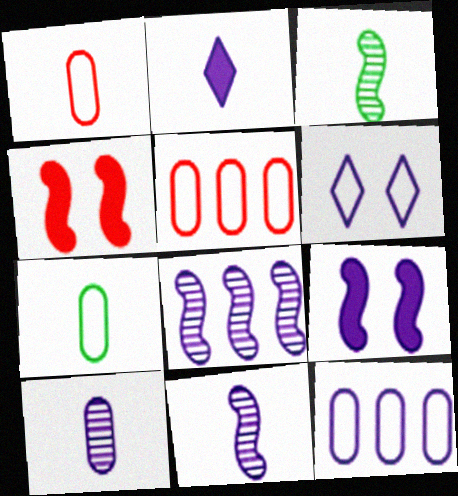[[1, 2, 3]]